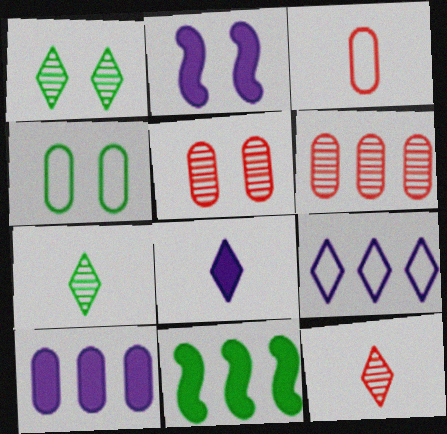[[2, 8, 10], 
[4, 7, 11], 
[6, 9, 11]]